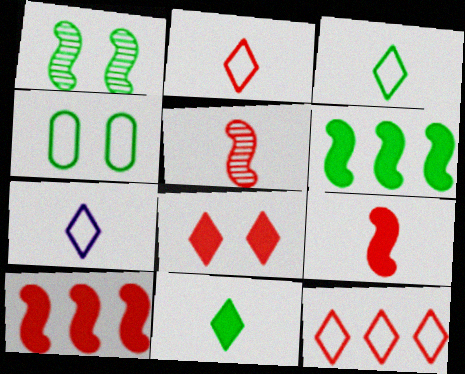[[2, 3, 7]]